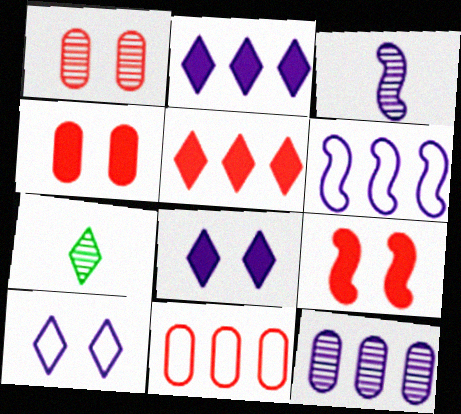[[2, 6, 12], 
[4, 6, 7], 
[5, 7, 10]]